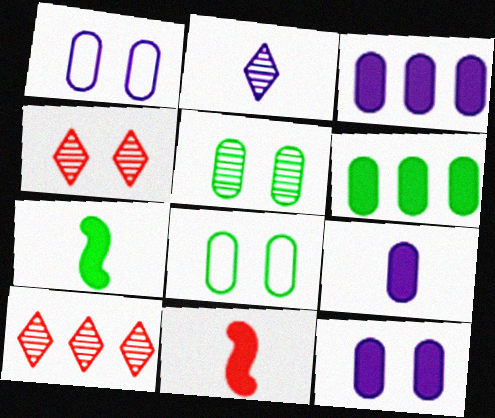[[1, 7, 10], 
[3, 9, 12]]